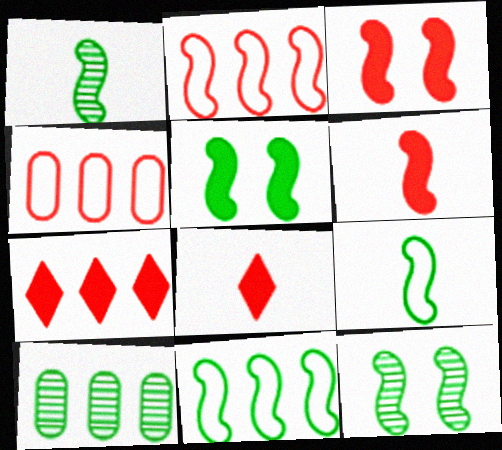[[1, 5, 11]]